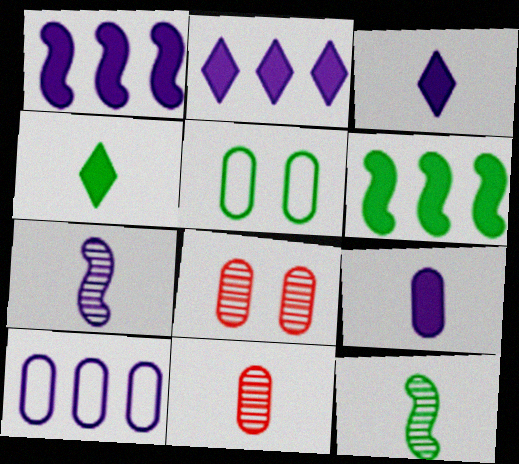[]